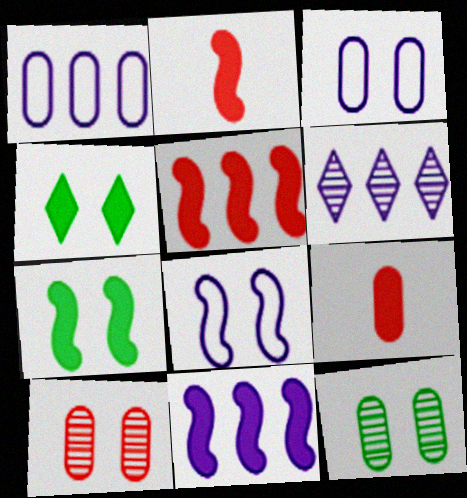[[1, 6, 11], 
[1, 9, 12], 
[2, 7, 11], 
[4, 8, 10], 
[4, 9, 11]]